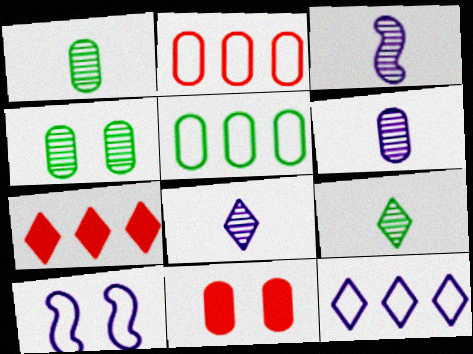[[1, 7, 10], 
[3, 6, 8], 
[5, 6, 11]]